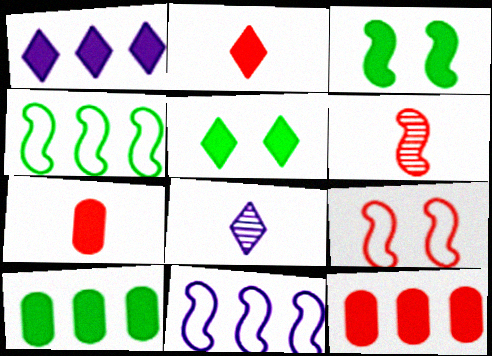[[1, 2, 5], 
[1, 3, 7], 
[3, 6, 11], 
[8, 9, 10]]